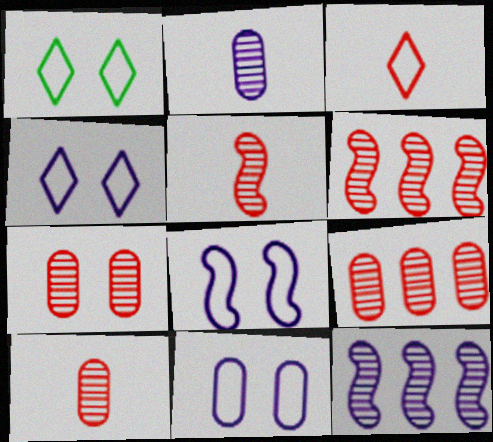[[4, 8, 11], 
[7, 9, 10]]